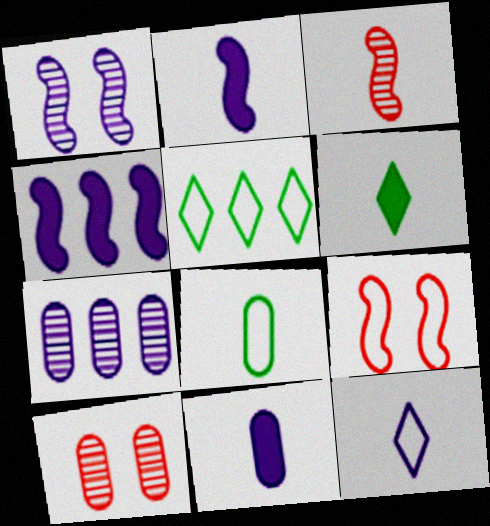[[2, 5, 10], 
[6, 7, 9]]